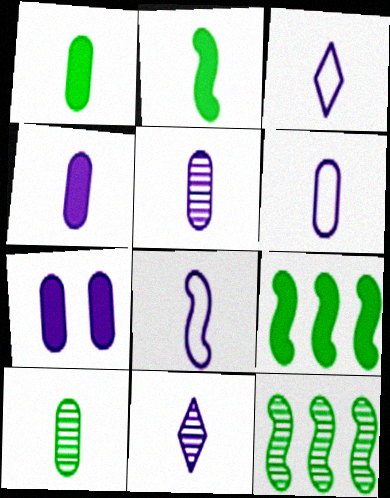[[3, 6, 8], 
[4, 5, 6], 
[4, 8, 11]]